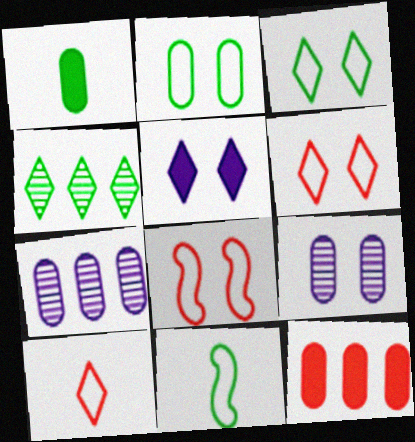[[4, 5, 10]]